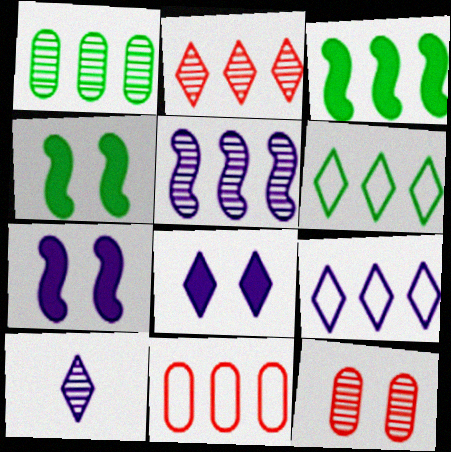[[1, 2, 5], 
[1, 3, 6], 
[4, 10, 11], 
[8, 9, 10]]